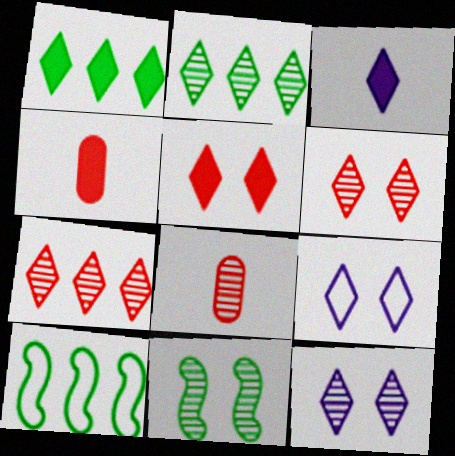[[1, 3, 5], 
[4, 10, 12]]